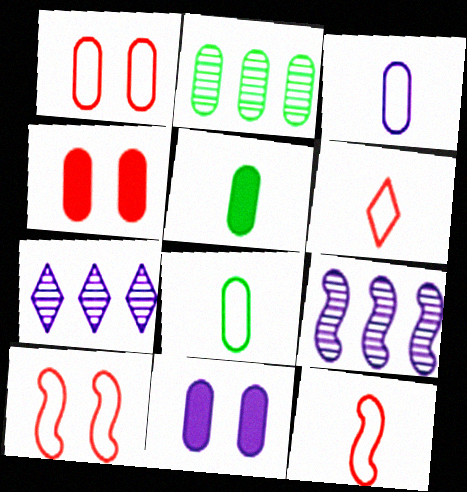[[2, 3, 4], 
[5, 7, 10]]